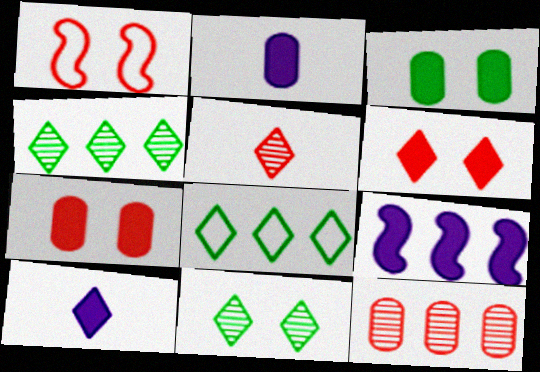[[1, 2, 4], 
[8, 9, 12]]